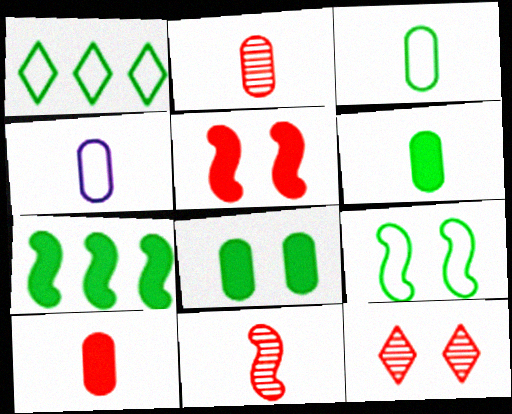[[1, 3, 9], 
[2, 4, 6], 
[4, 7, 12]]